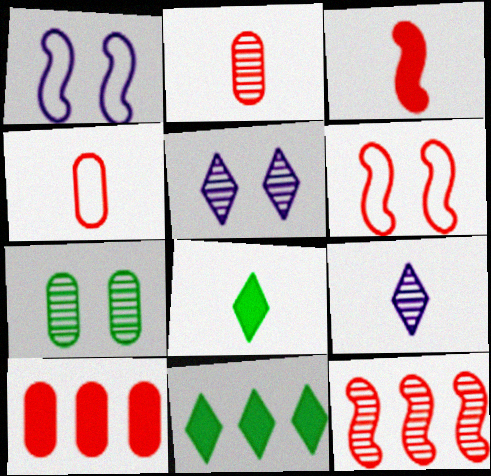[[1, 2, 11], 
[3, 6, 12], 
[7, 9, 12]]